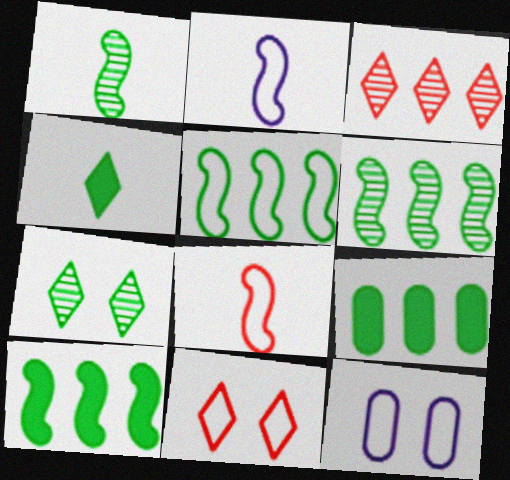[[5, 6, 10]]